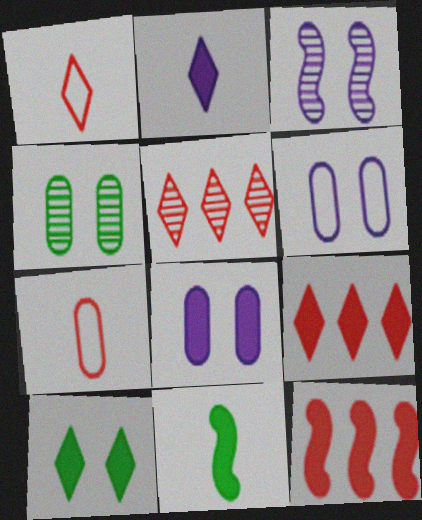[[2, 9, 10], 
[5, 6, 11], 
[8, 9, 11]]